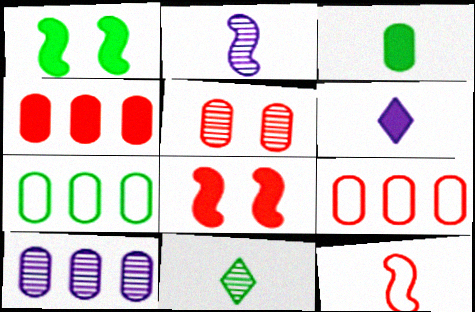[[1, 4, 6], 
[1, 7, 11], 
[4, 7, 10]]